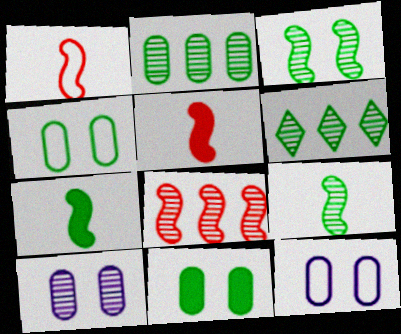[[4, 6, 7], 
[5, 6, 12]]